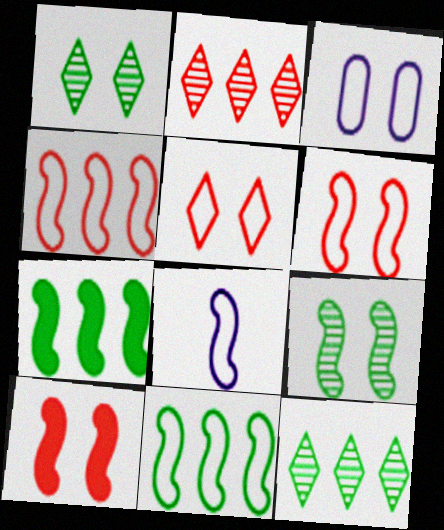[[1, 3, 10], 
[6, 8, 11]]